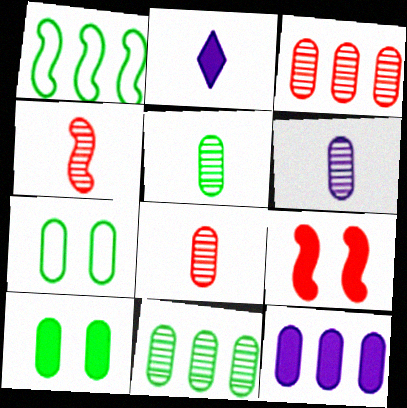[[5, 6, 8], 
[7, 8, 12]]